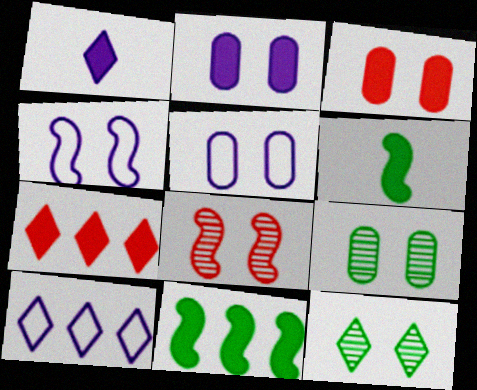[[1, 3, 11], 
[2, 6, 7], 
[3, 4, 12], 
[3, 5, 9]]